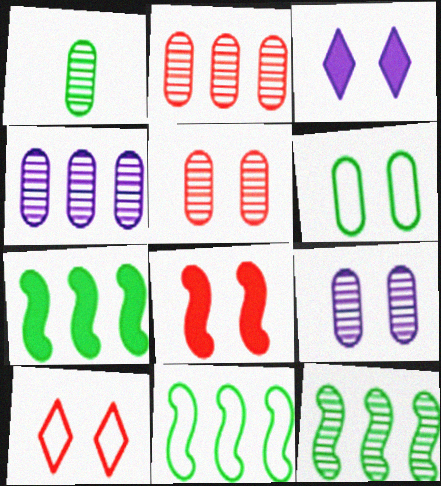[[1, 2, 9], 
[1, 4, 5], 
[5, 8, 10], 
[7, 11, 12]]